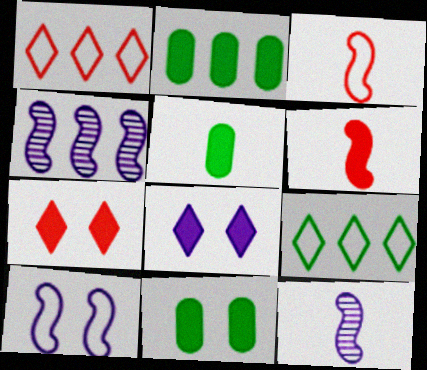[[1, 2, 4], 
[1, 11, 12], 
[2, 5, 11], 
[2, 6, 8]]